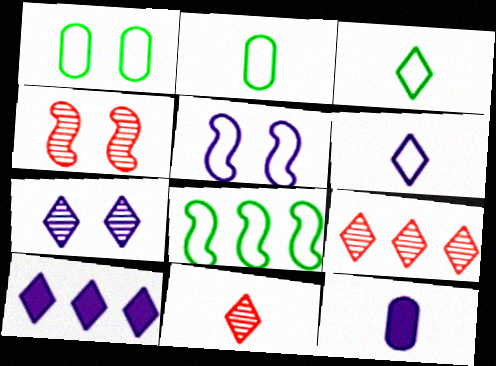[[1, 3, 8], 
[2, 4, 10], 
[6, 7, 10]]